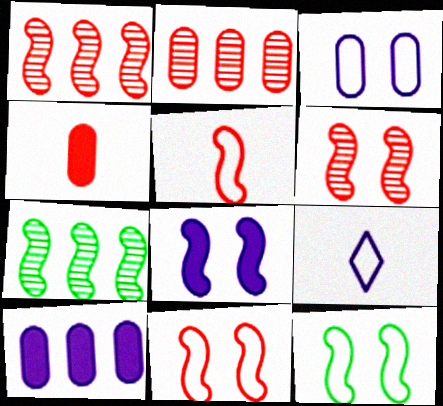[[5, 7, 8], 
[6, 8, 12]]